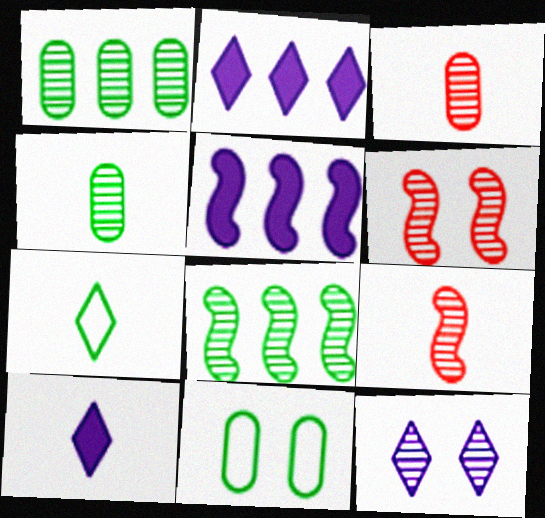[[1, 9, 12], 
[2, 9, 11], 
[3, 8, 12]]